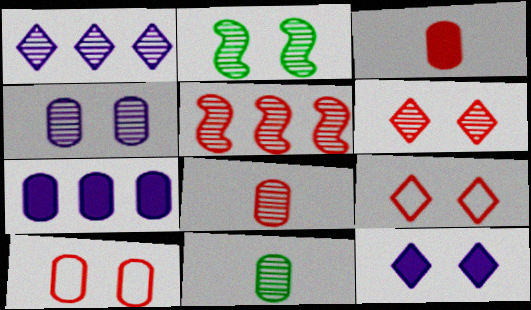[[1, 2, 8], 
[2, 4, 6], 
[2, 10, 12], 
[3, 5, 9], 
[5, 6, 8], 
[7, 10, 11]]